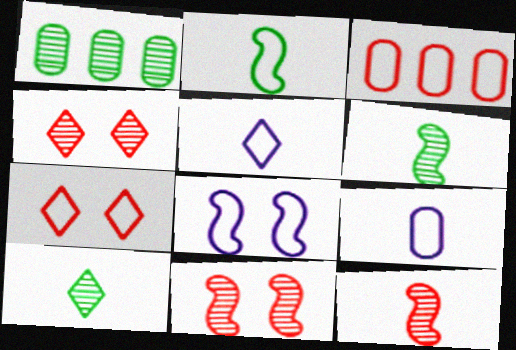[]